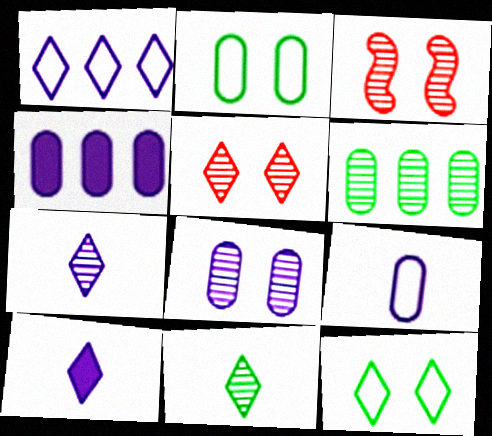[[3, 6, 7], 
[4, 8, 9]]